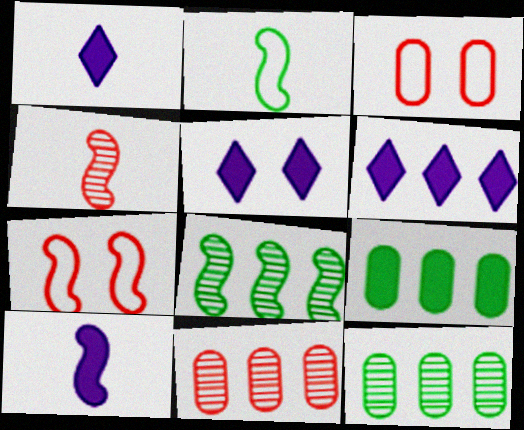[[1, 3, 8], 
[1, 5, 6], 
[1, 7, 12], 
[2, 4, 10], 
[2, 5, 11], 
[7, 8, 10]]